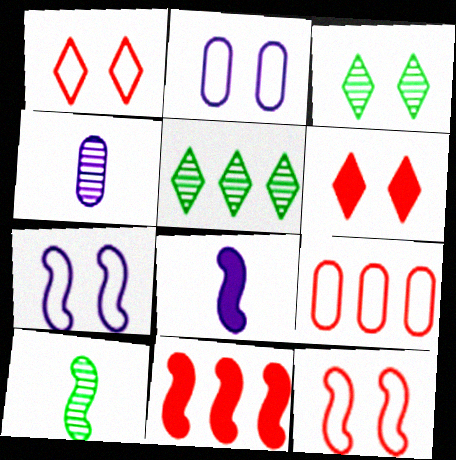[[3, 8, 9], 
[7, 10, 11]]